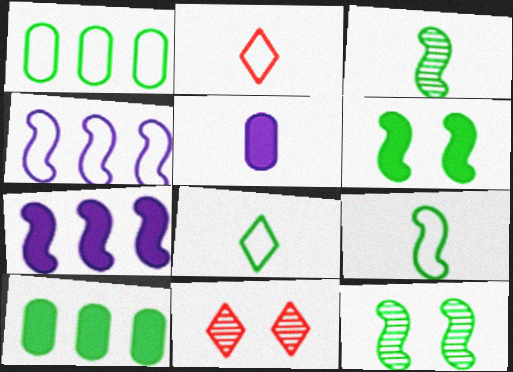[[2, 3, 5], 
[8, 10, 12]]